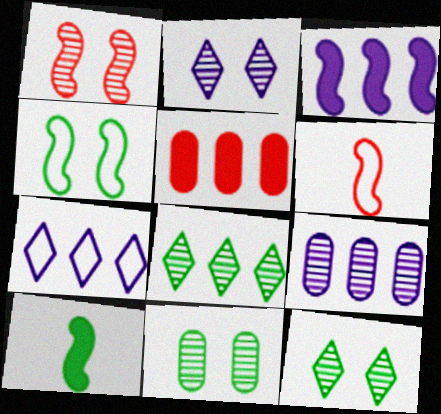[[1, 2, 11], 
[3, 7, 9]]